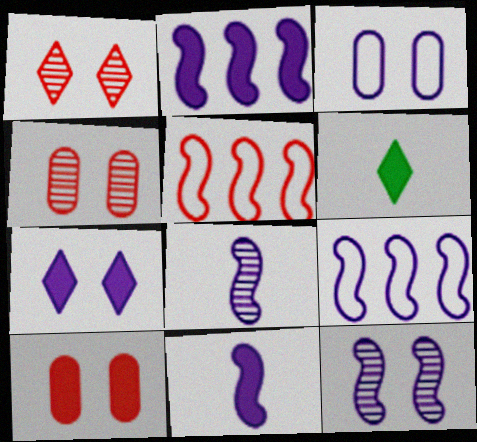[[2, 6, 10], 
[3, 7, 12], 
[4, 6, 9], 
[9, 11, 12]]